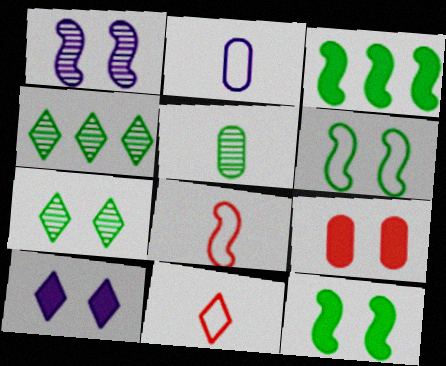[[1, 3, 8], 
[4, 10, 11], 
[9, 10, 12]]